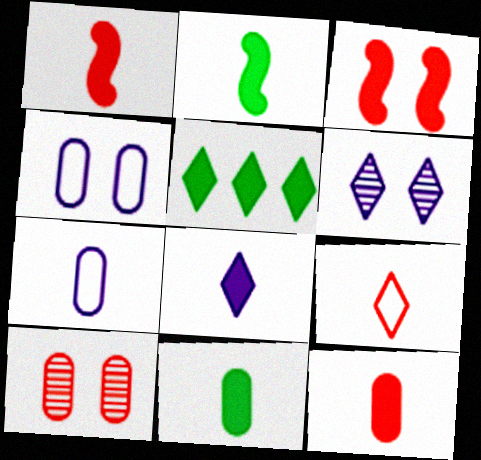[[1, 8, 11], 
[2, 8, 12], 
[5, 6, 9]]